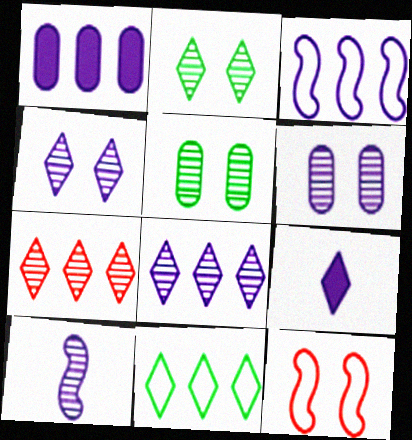[[1, 3, 8], 
[3, 6, 9], 
[5, 7, 10], 
[6, 8, 10]]